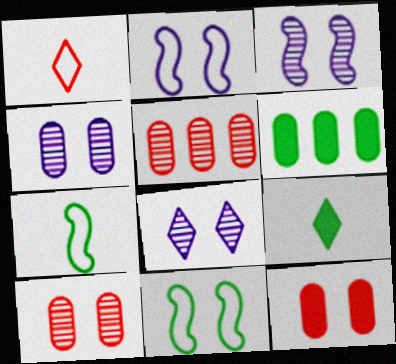[[1, 3, 6], 
[2, 5, 9], 
[3, 4, 8], 
[8, 11, 12]]